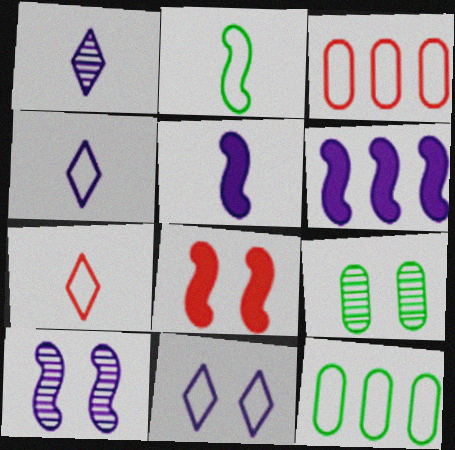[[1, 8, 12], 
[2, 3, 11], 
[6, 7, 9], 
[8, 9, 11]]